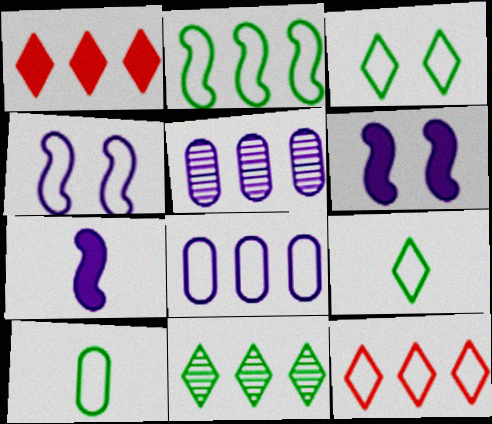[[1, 2, 5], 
[2, 3, 10], 
[2, 8, 12], 
[4, 10, 12]]